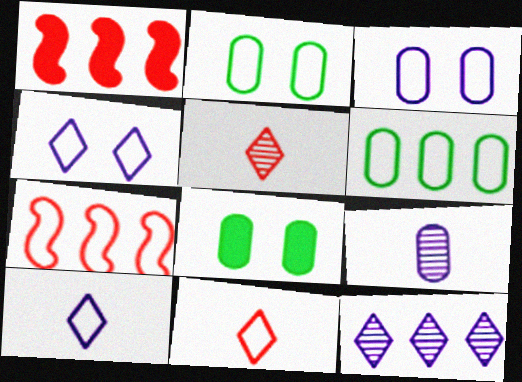[[1, 6, 12], 
[2, 7, 10]]